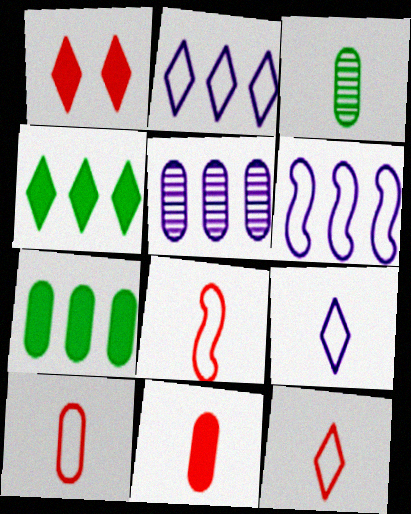[[1, 3, 6], 
[8, 10, 12]]